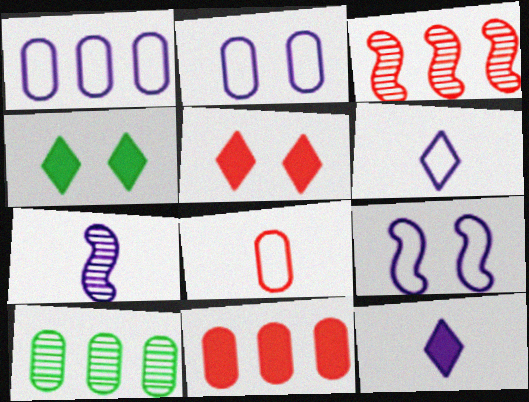[[1, 6, 9], 
[1, 10, 11], 
[3, 5, 8]]